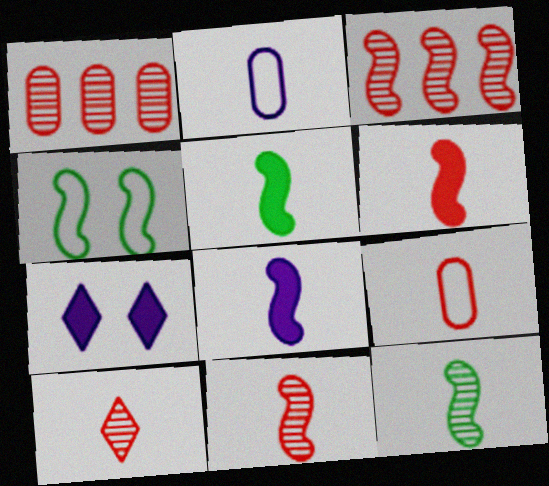[[2, 5, 10], 
[3, 4, 8], 
[5, 6, 8], 
[6, 9, 10]]